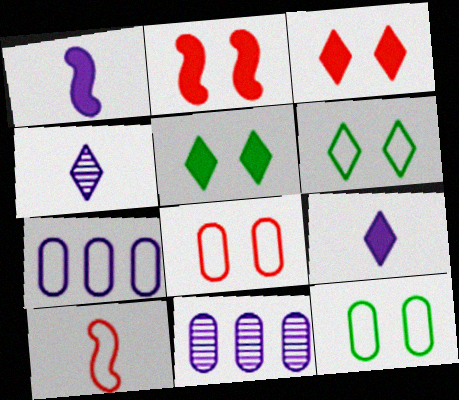[[5, 10, 11], 
[6, 7, 10]]